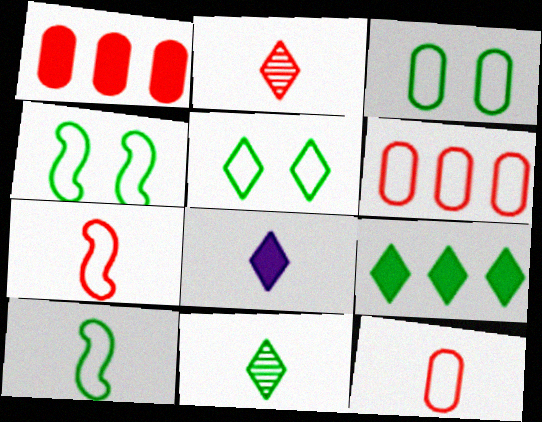[[3, 4, 5], 
[5, 9, 11]]